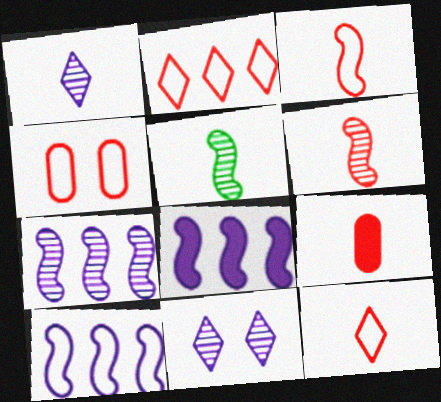[[2, 3, 4], 
[6, 9, 12], 
[7, 8, 10]]